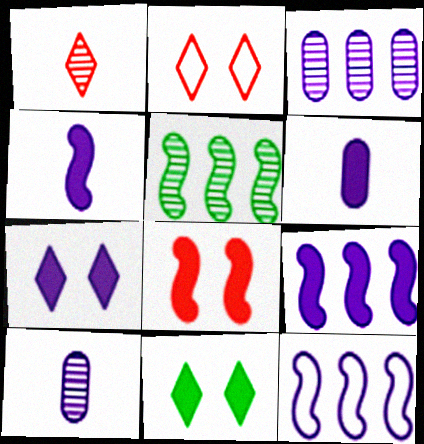[[2, 5, 6], 
[6, 7, 9], 
[7, 10, 12]]